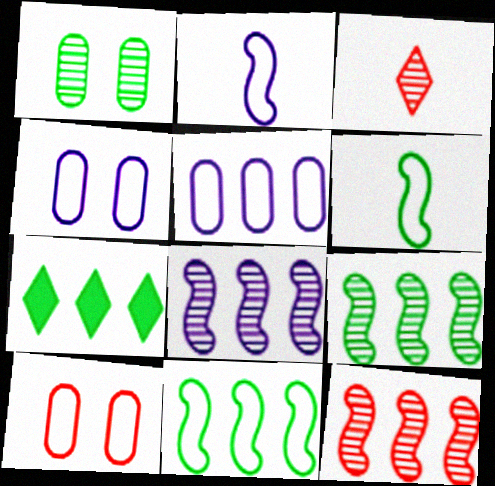[[1, 3, 8], 
[1, 6, 7], 
[5, 7, 12], 
[8, 9, 12]]